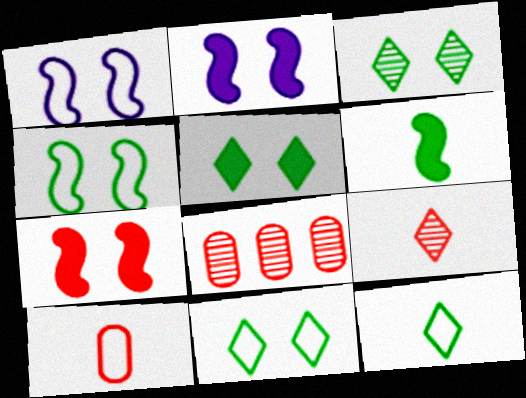[[2, 8, 12], 
[3, 5, 11]]